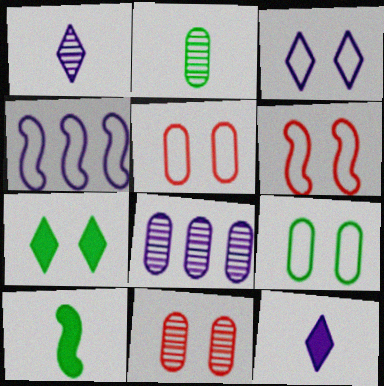[[2, 8, 11], 
[3, 6, 9]]